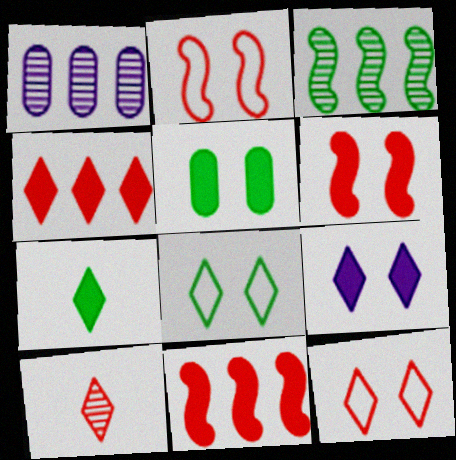[[1, 2, 7], 
[4, 7, 9], 
[4, 10, 12], 
[5, 6, 9]]